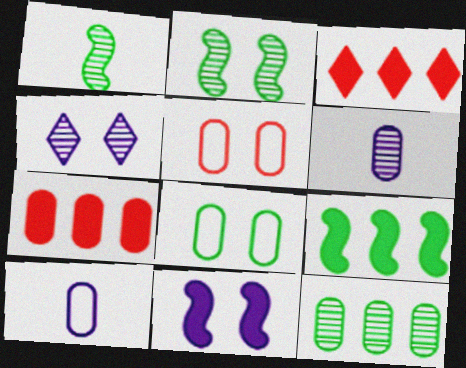[[2, 3, 10], 
[6, 7, 8]]